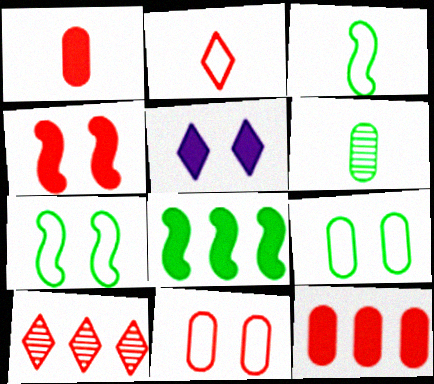[[1, 5, 8]]